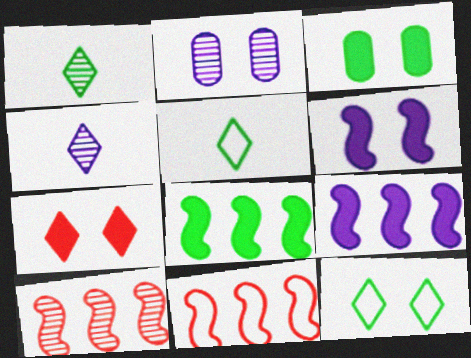[[1, 2, 10], 
[3, 4, 11], 
[3, 6, 7]]